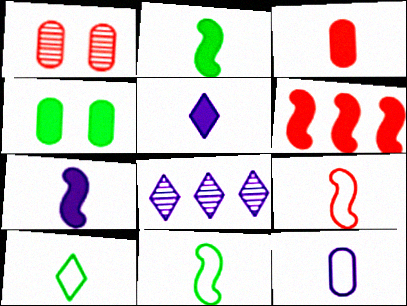[[2, 3, 5], 
[4, 5, 6], 
[4, 8, 9], 
[9, 10, 12]]